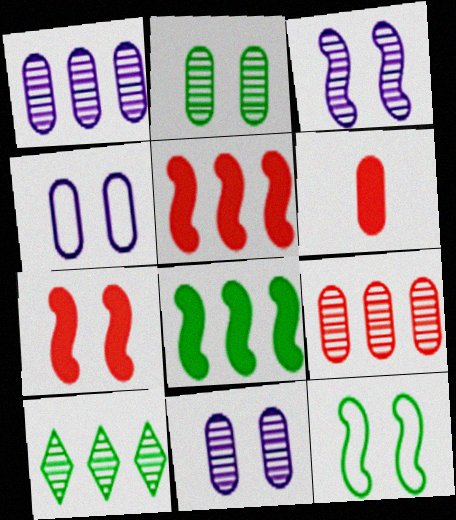[[3, 7, 12]]